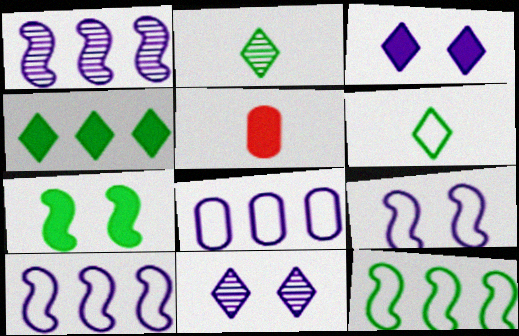[[5, 11, 12]]